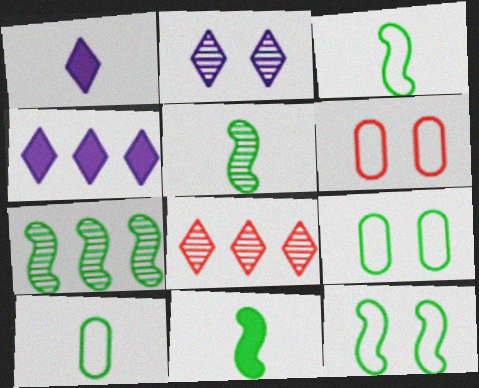[[1, 6, 7], 
[3, 5, 11], 
[4, 5, 6], 
[7, 11, 12]]